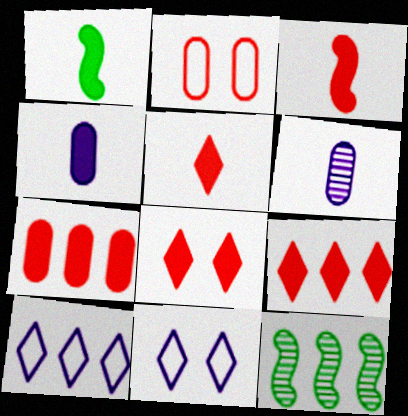[[1, 4, 5], 
[3, 7, 8], 
[5, 8, 9], 
[7, 10, 12]]